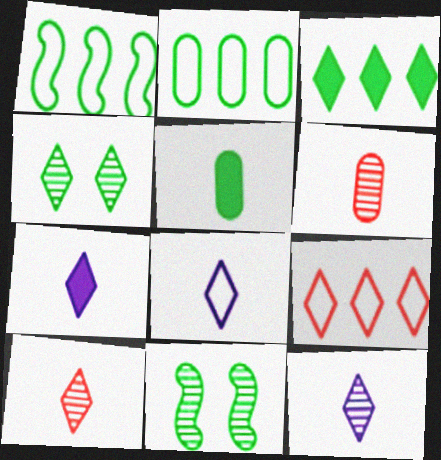[[1, 4, 5], 
[4, 7, 9], 
[7, 8, 12]]